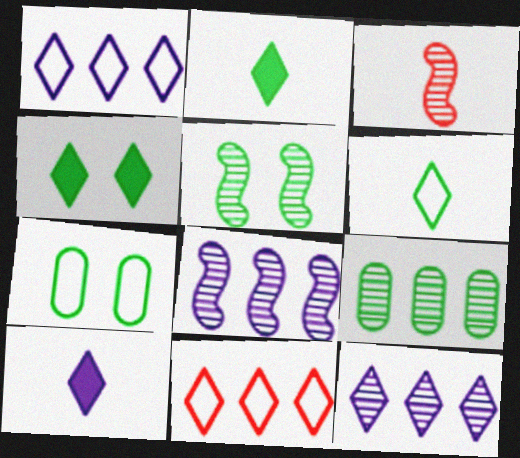[[3, 5, 8], 
[4, 5, 7]]